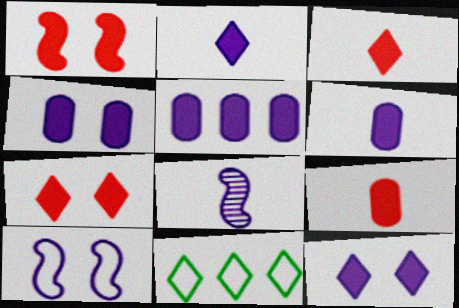[[4, 5, 6]]